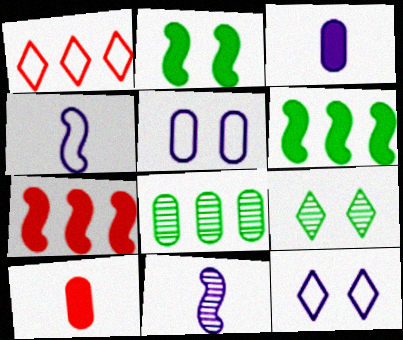[[5, 8, 10]]